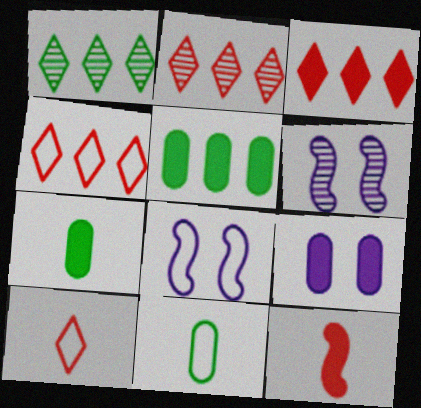[[2, 3, 4], 
[2, 7, 8], 
[3, 6, 11], 
[4, 6, 7], 
[4, 8, 11], 
[5, 6, 10]]